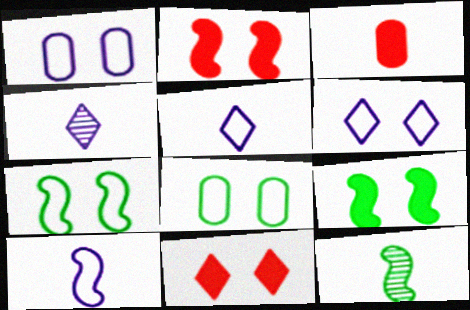[[3, 5, 12]]